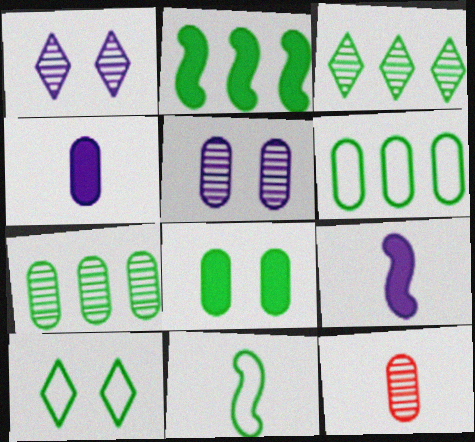[[2, 3, 6], 
[3, 8, 11], 
[5, 7, 12], 
[6, 10, 11]]